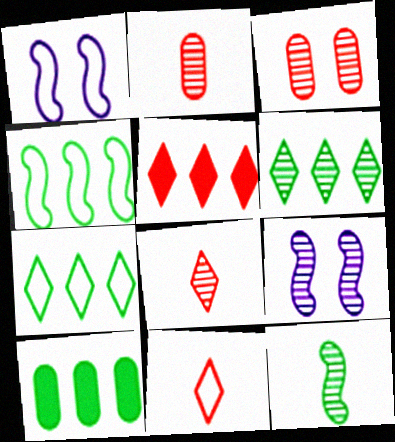[[1, 8, 10], 
[2, 6, 9], 
[4, 6, 10], 
[9, 10, 11]]